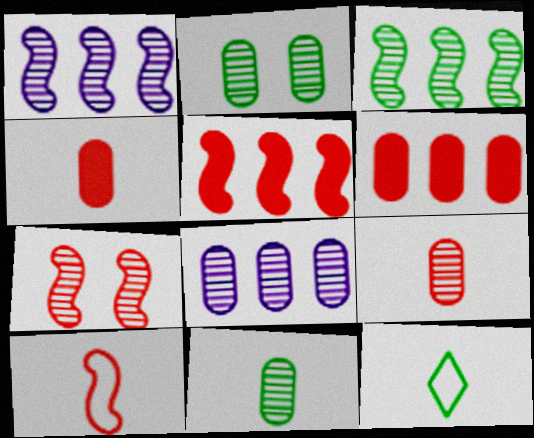[[2, 8, 9], 
[5, 7, 10]]